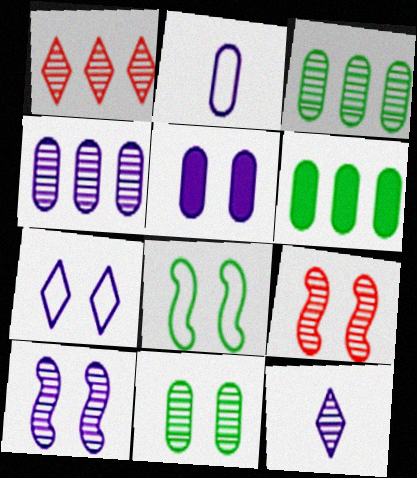[[2, 4, 5], 
[3, 9, 12], 
[4, 10, 12], 
[5, 7, 10]]